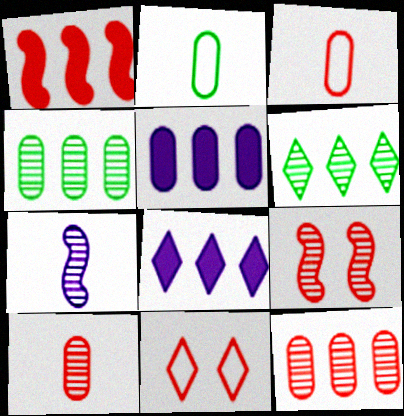[[1, 10, 11], 
[2, 8, 9]]